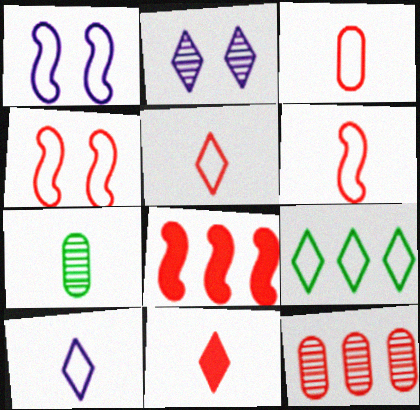[[1, 3, 9], 
[2, 9, 11], 
[3, 5, 6], 
[4, 11, 12]]